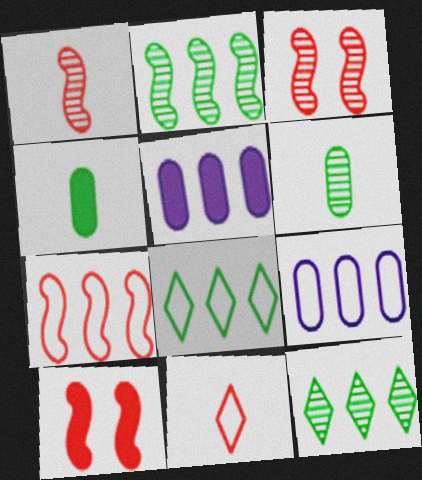[[1, 7, 10], 
[5, 7, 12], 
[7, 8, 9]]